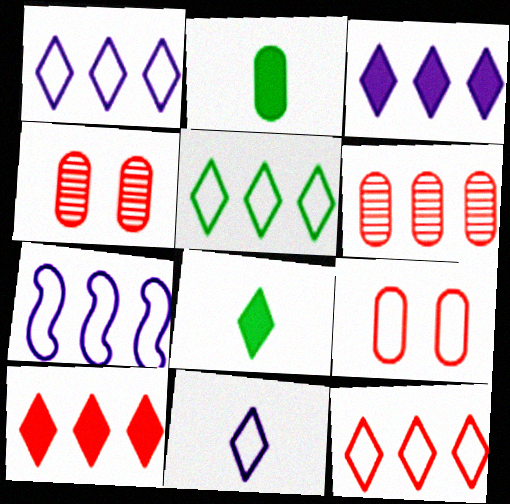[[1, 5, 12], 
[4, 7, 8]]